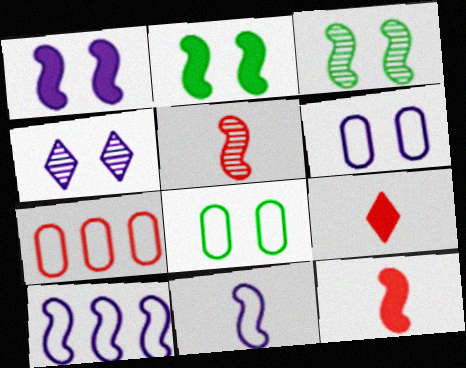[[1, 4, 6], 
[2, 5, 10], 
[3, 10, 12]]